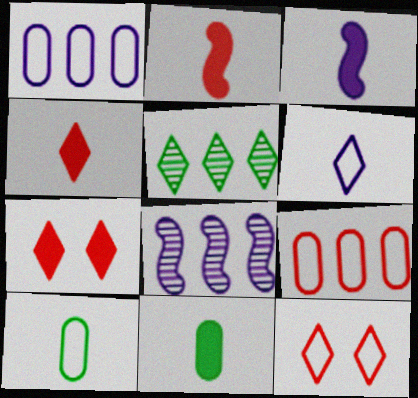[[3, 4, 11], 
[5, 6, 7], 
[7, 8, 10], 
[8, 11, 12]]